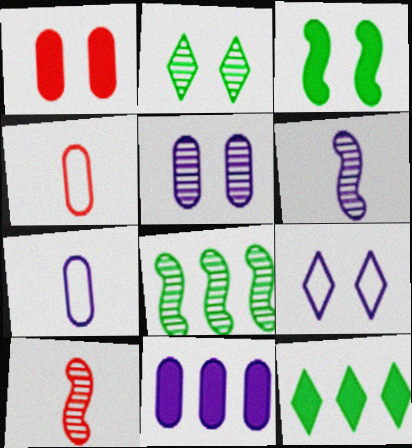[[5, 7, 11], 
[6, 9, 11]]